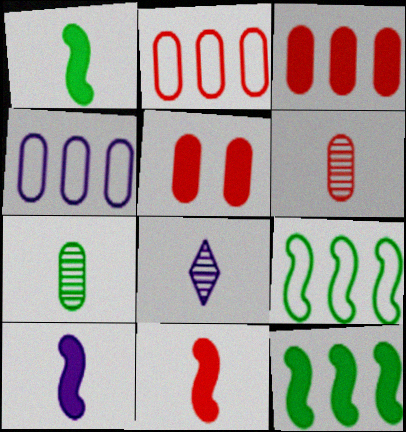[[1, 10, 11], 
[2, 5, 6], 
[4, 5, 7], 
[5, 8, 9]]